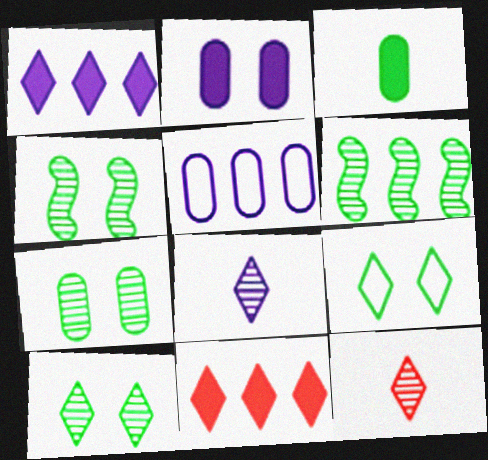[[1, 9, 12], 
[3, 6, 9], 
[4, 7, 10], 
[5, 6, 11], 
[8, 9, 11]]